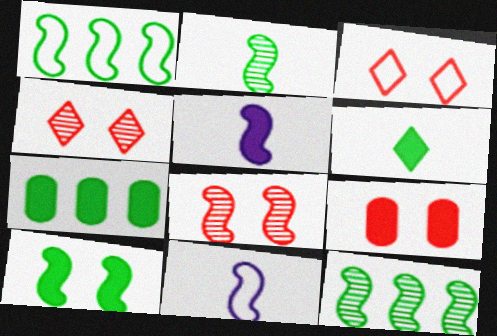[[1, 2, 10], 
[1, 5, 8], 
[3, 8, 9], 
[4, 7, 11], 
[6, 7, 10]]